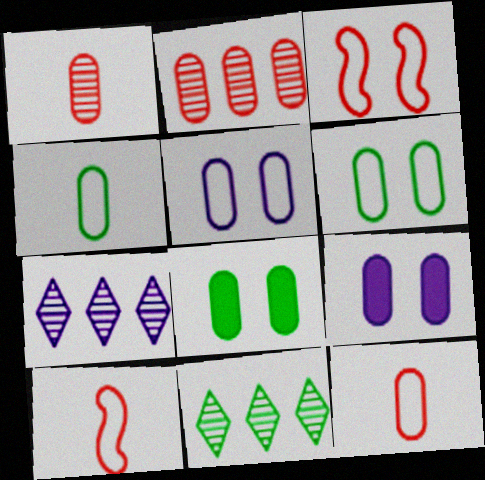[[2, 4, 9], 
[7, 8, 10], 
[9, 10, 11]]